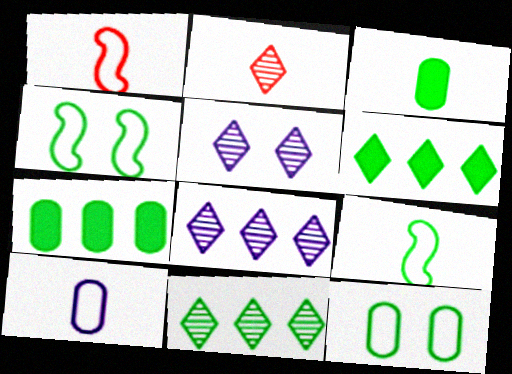[[1, 5, 7], 
[2, 5, 11], 
[3, 4, 11]]